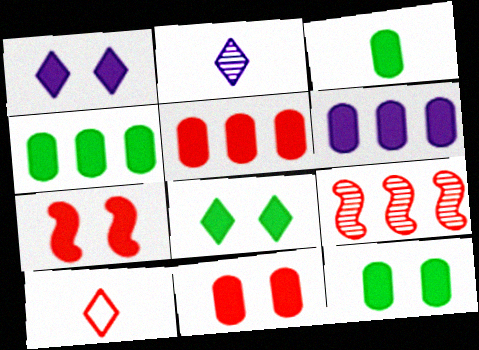[[1, 7, 12], 
[3, 4, 12], 
[3, 6, 11], 
[4, 5, 6], 
[9, 10, 11]]